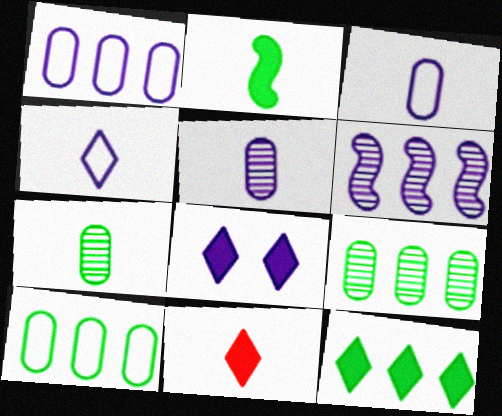[[3, 6, 8], 
[8, 11, 12]]